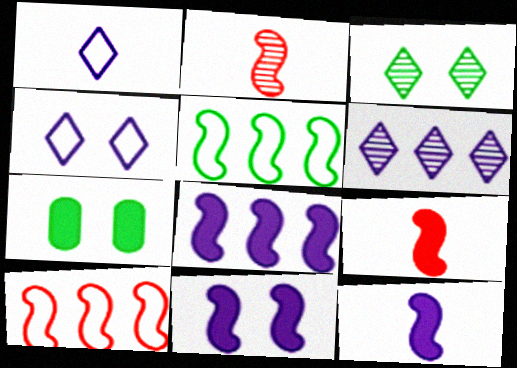[[2, 5, 11], 
[8, 11, 12]]